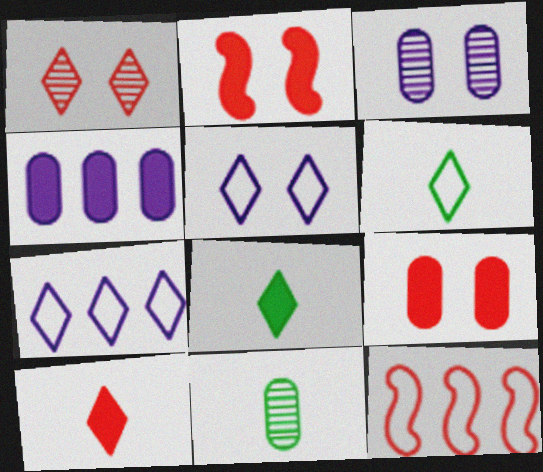[[1, 7, 8], 
[2, 4, 8], 
[2, 7, 11], 
[3, 8, 12]]